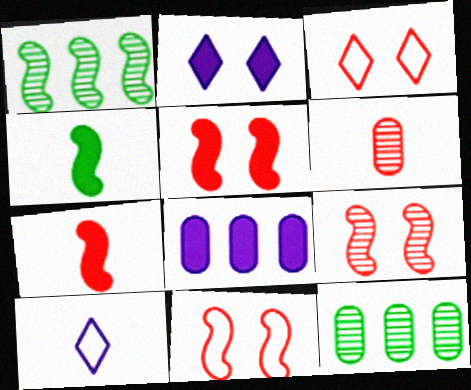[[4, 6, 10], 
[5, 9, 11], 
[5, 10, 12]]